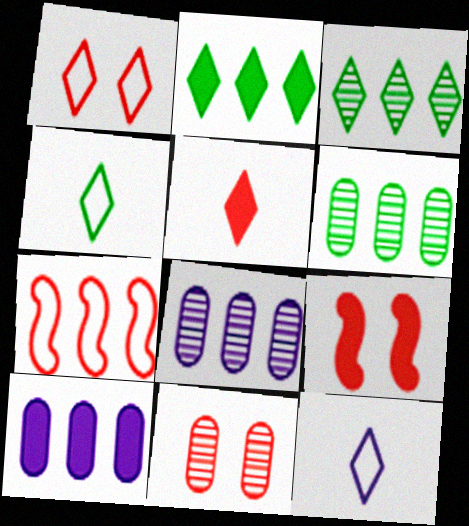[[1, 9, 11], 
[2, 7, 8], 
[3, 7, 10], 
[4, 8, 9], 
[5, 7, 11], 
[6, 9, 12]]